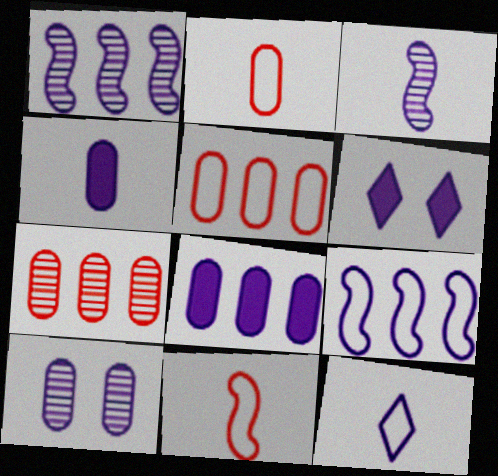[[3, 4, 12]]